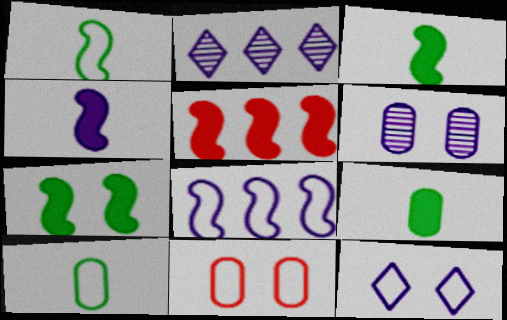[[2, 3, 11], 
[4, 5, 7]]